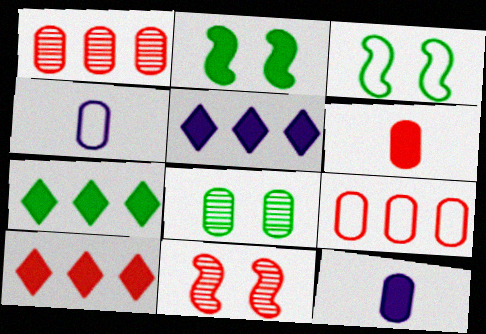[[2, 5, 6], 
[2, 10, 12], 
[4, 7, 11], 
[5, 7, 10], 
[8, 9, 12]]